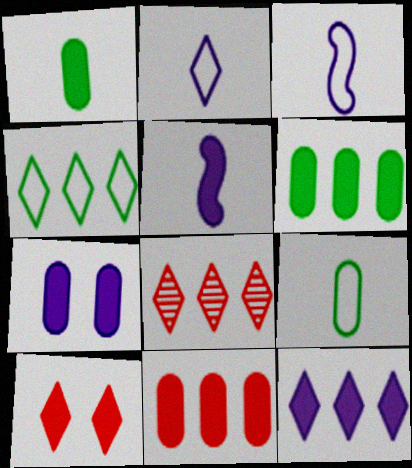[[1, 7, 11], 
[4, 8, 12], 
[5, 6, 10], 
[5, 7, 12]]